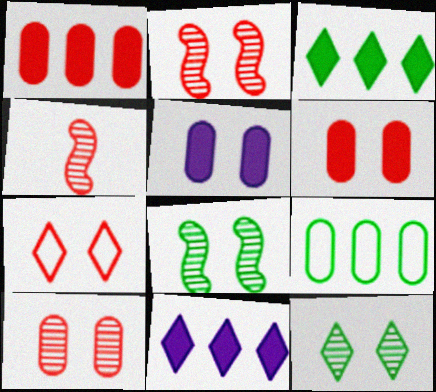[[1, 4, 7], 
[2, 6, 7], 
[5, 7, 8]]